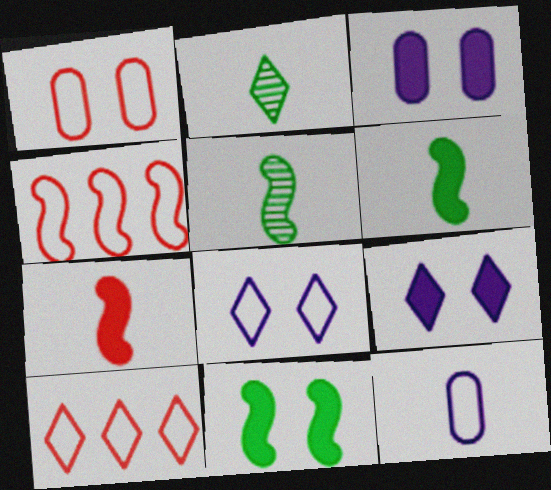[[2, 3, 4], 
[2, 7, 12], 
[2, 9, 10], 
[3, 5, 10]]